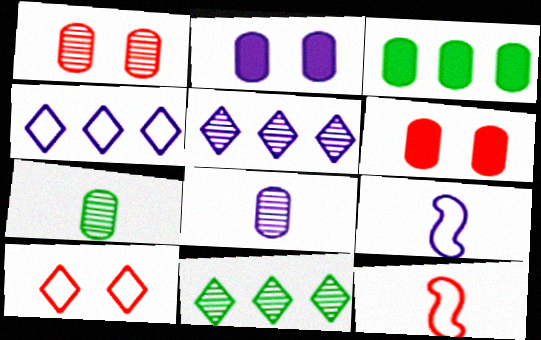[[2, 5, 9], 
[2, 11, 12], 
[6, 9, 11]]